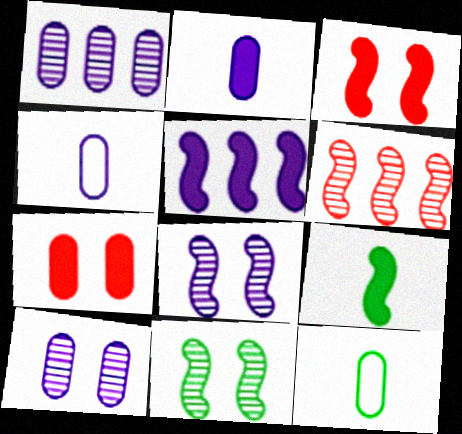[[1, 7, 12], 
[3, 5, 9]]